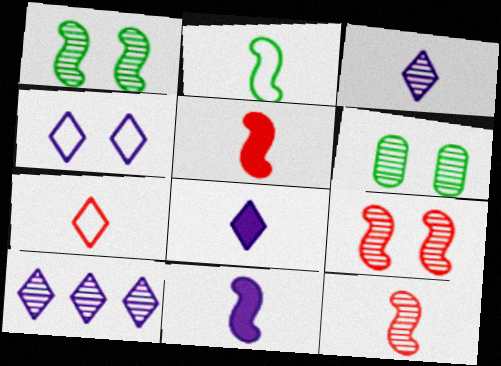[[2, 11, 12], 
[4, 8, 10], 
[6, 10, 12]]